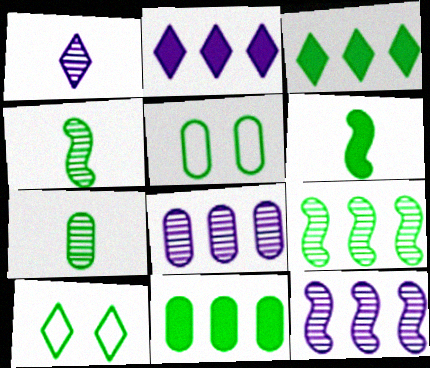[[3, 4, 5], 
[4, 10, 11], 
[5, 7, 11]]